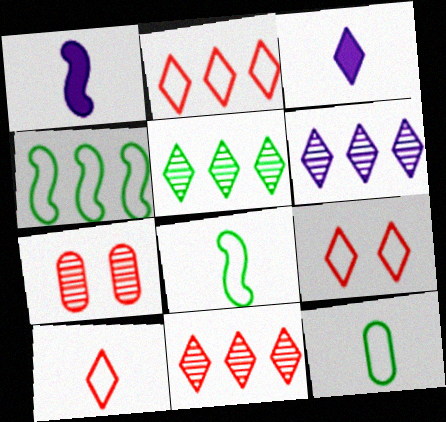[[2, 9, 10], 
[3, 4, 7], 
[3, 5, 9], 
[5, 6, 11]]